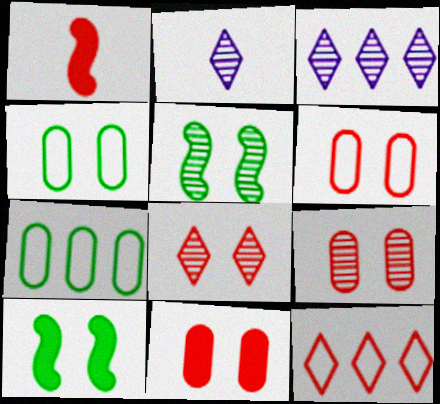[[1, 3, 4], 
[1, 9, 12], 
[6, 9, 11]]